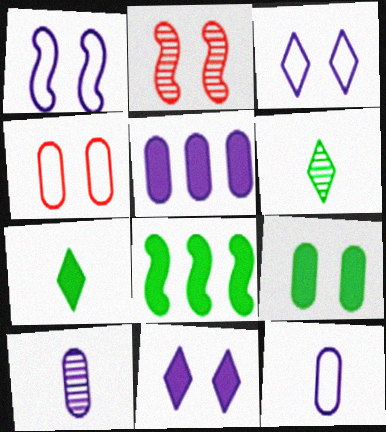[[2, 3, 9], 
[7, 8, 9]]